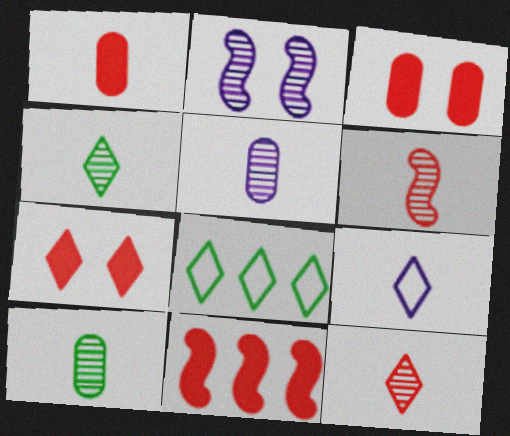[[1, 2, 8], 
[1, 7, 11], 
[4, 5, 6]]